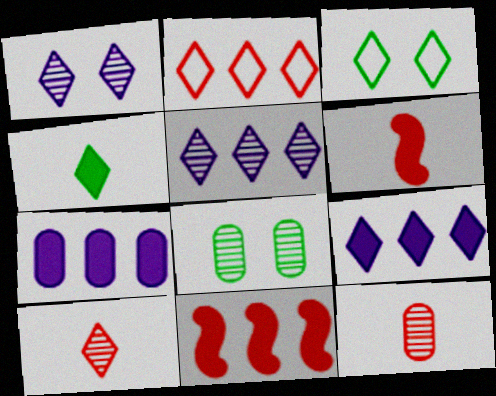[[1, 2, 4], 
[3, 9, 10]]